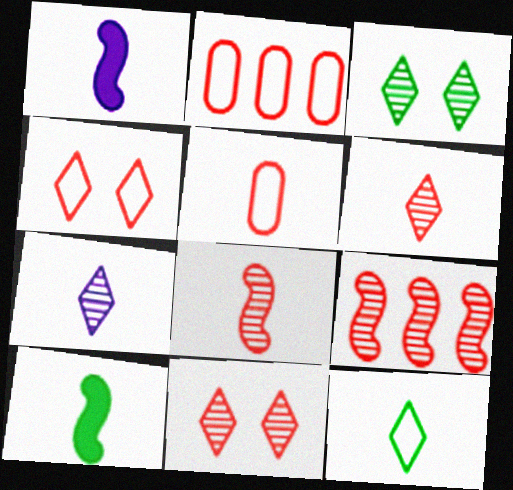[[1, 2, 3], 
[5, 7, 10]]